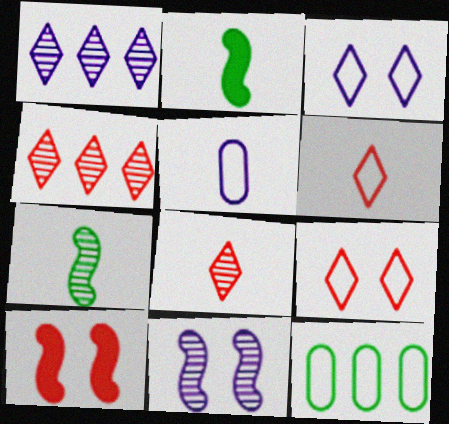[[2, 5, 8]]